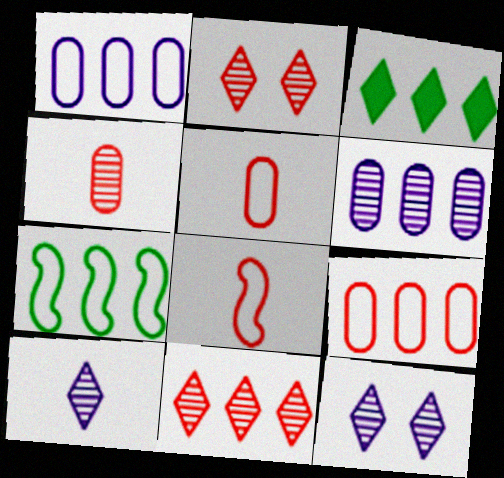[]